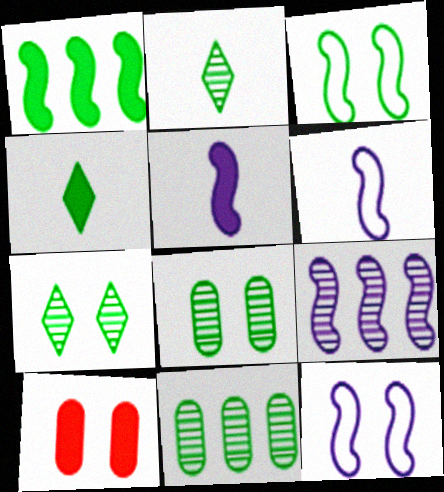[[3, 4, 11], 
[5, 9, 12], 
[7, 10, 12]]